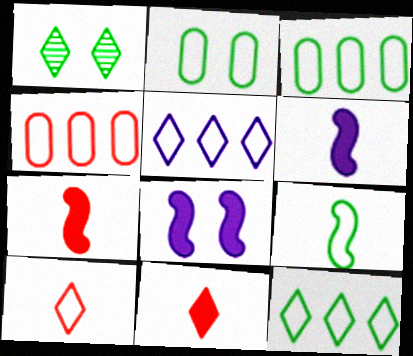[[1, 4, 6], 
[1, 5, 11], 
[2, 9, 12]]